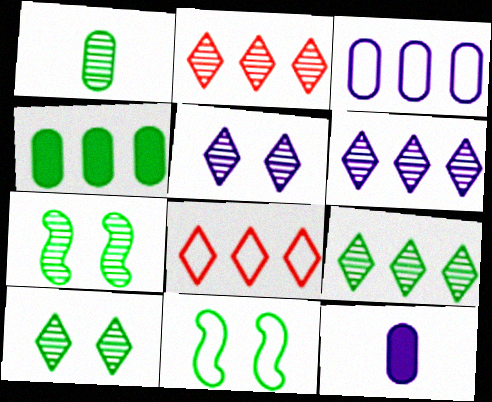[[1, 7, 9], 
[2, 6, 9], 
[2, 11, 12], 
[7, 8, 12]]